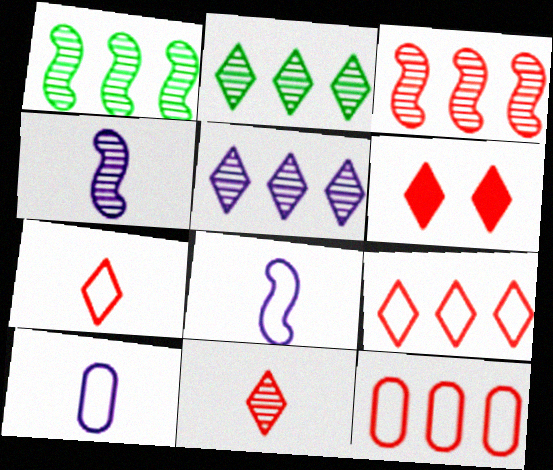[[1, 6, 10], 
[6, 9, 11]]